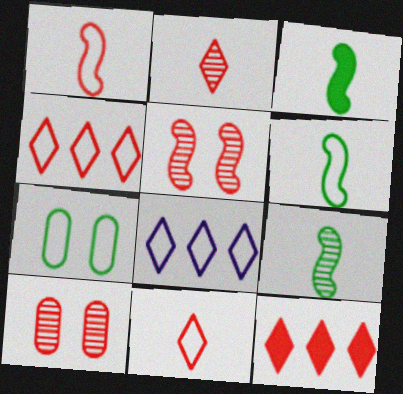[[1, 7, 8], 
[1, 10, 12], 
[3, 6, 9], 
[3, 8, 10]]